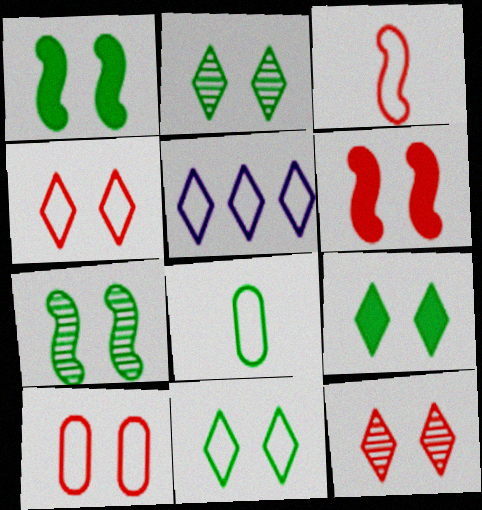[[2, 9, 11], 
[6, 10, 12]]